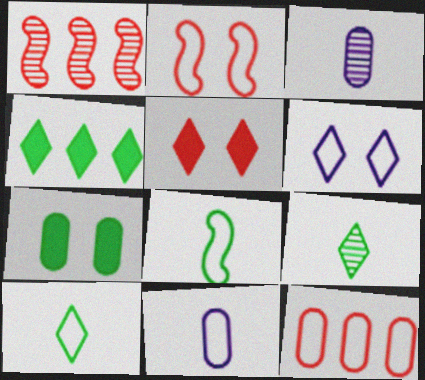[[2, 3, 4], 
[3, 7, 12], 
[6, 8, 12]]